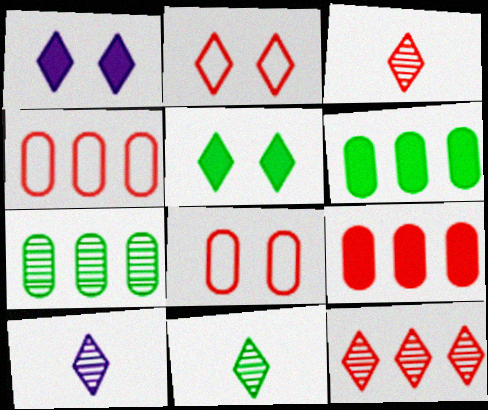[[3, 10, 11]]